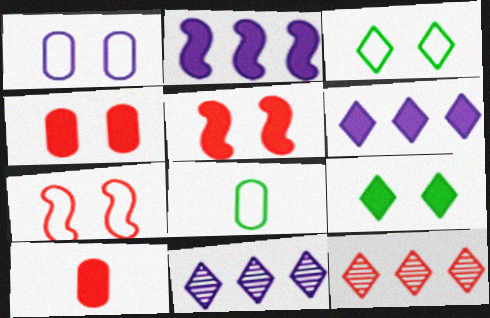[[1, 3, 7], 
[2, 9, 10], 
[5, 8, 11], 
[7, 10, 12]]